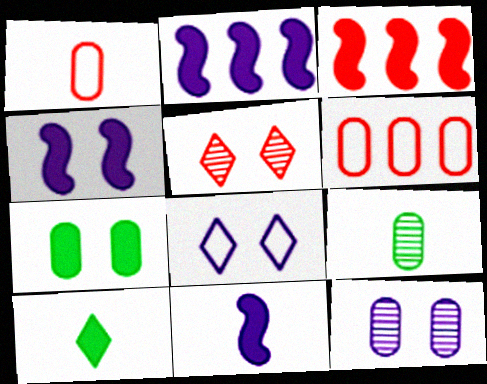[[1, 3, 5], 
[2, 4, 11], 
[3, 8, 9], 
[4, 8, 12]]